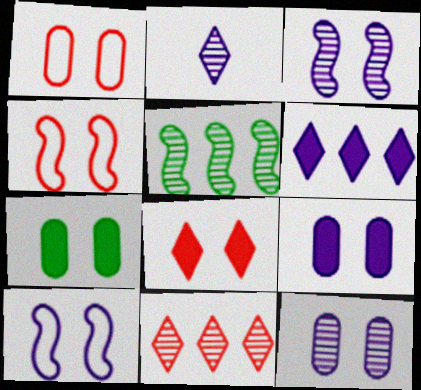[[1, 7, 12]]